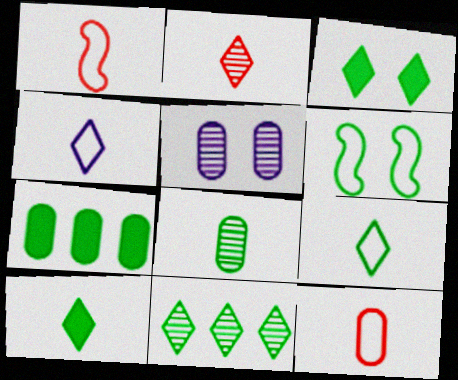[[2, 4, 10], 
[3, 9, 11], 
[5, 7, 12]]